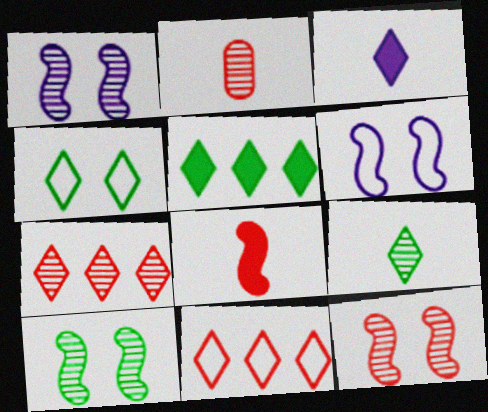[[1, 10, 12], 
[2, 5, 6], 
[2, 7, 12], 
[3, 4, 7], 
[4, 5, 9]]